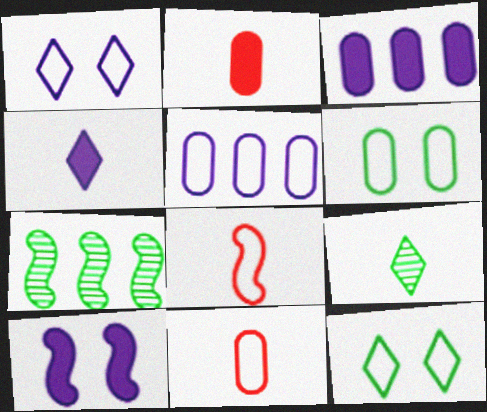[[1, 2, 7], 
[3, 4, 10], 
[5, 6, 11], 
[5, 8, 12], 
[7, 8, 10]]